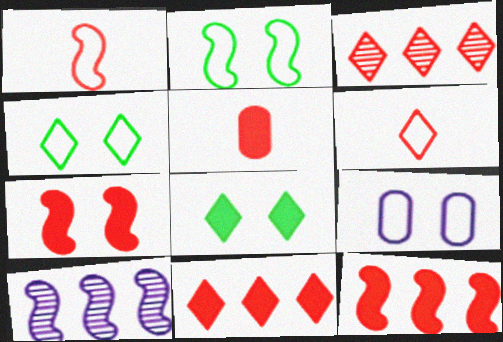[[4, 5, 10], 
[5, 7, 11]]